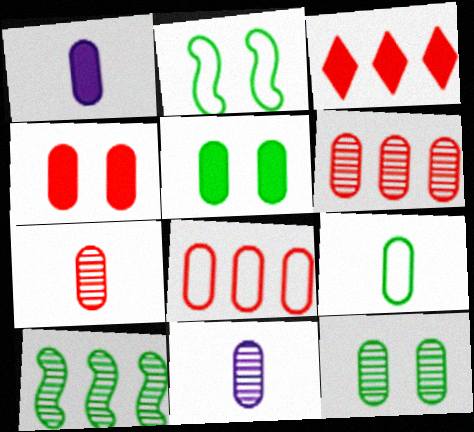[[1, 7, 9], 
[1, 8, 12], 
[2, 3, 11], 
[4, 7, 8], 
[5, 8, 11], 
[6, 11, 12]]